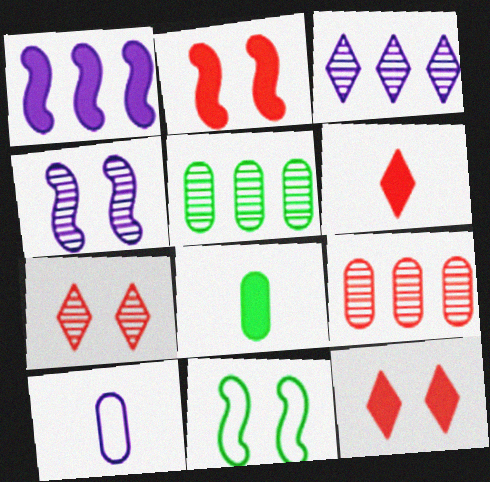[[1, 8, 12], 
[2, 4, 11]]